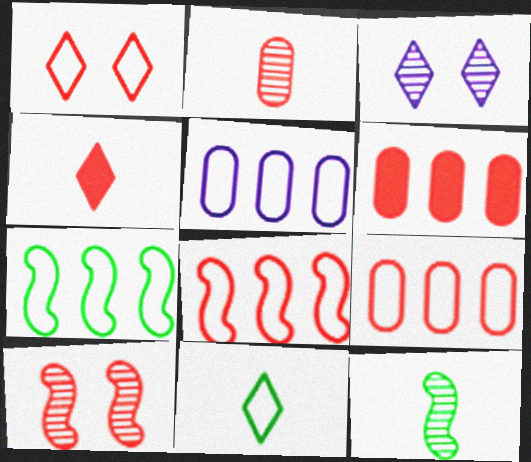[[4, 9, 10]]